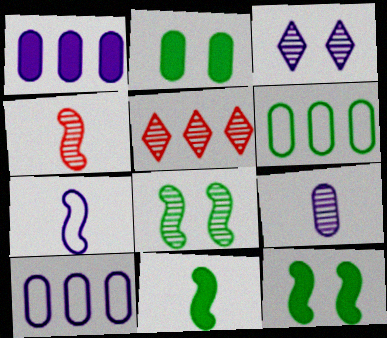[[1, 3, 7], 
[2, 5, 7], 
[4, 7, 11], 
[5, 8, 9]]